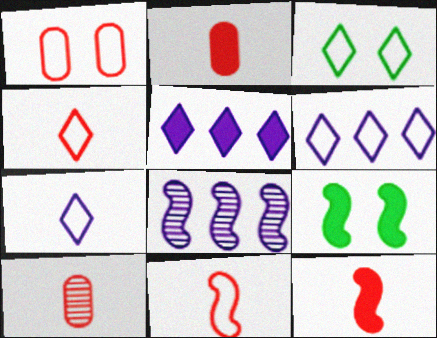[[2, 3, 8], 
[2, 5, 9], 
[3, 4, 6], 
[4, 10, 12], 
[6, 9, 10], 
[8, 9, 11]]